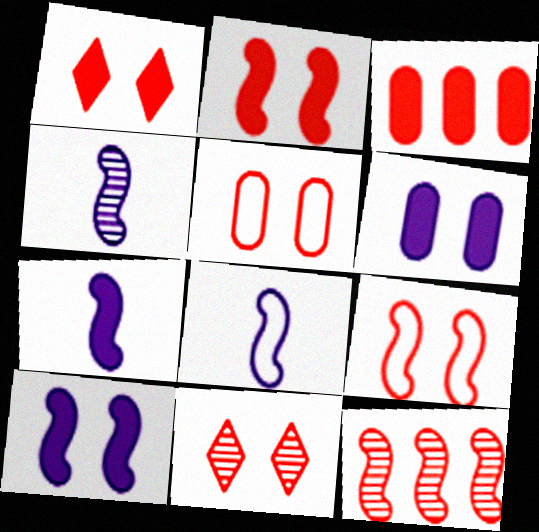[[2, 5, 11], 
[4, 7, 8]]